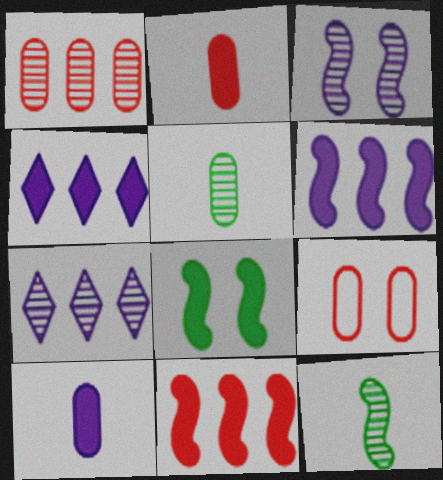[[1, 2, 9], 
[2, 4, 8], 
[4, 9, 12]]